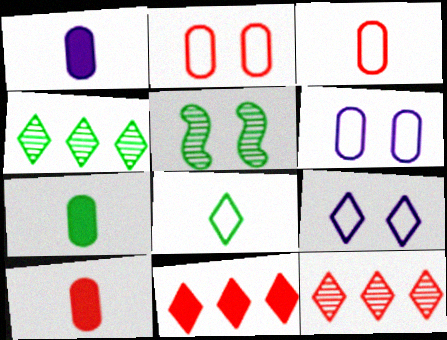[[1, 7, 10]]